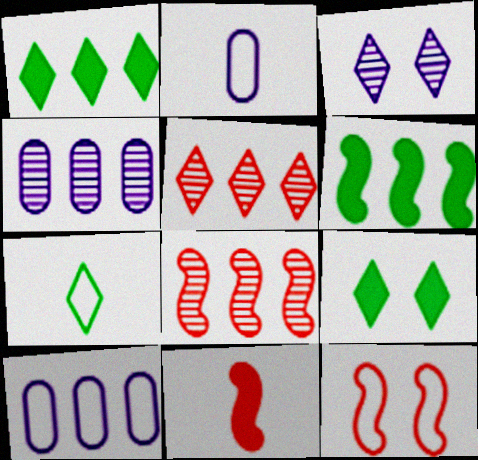[[1, 8, 10], 
[2, 8, 9], 
[5, 6, 10], 
[7, 10, 12], 
[8, 11, 12]]